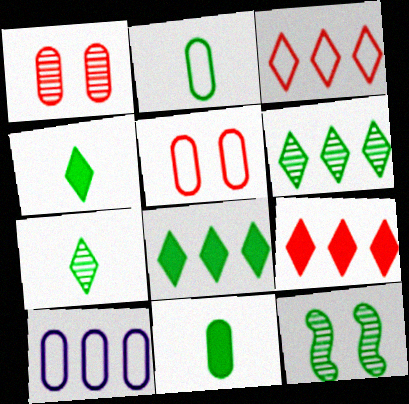[[1, 10, 11], 
[2, 5, 10], 
[2, 8, 12]]